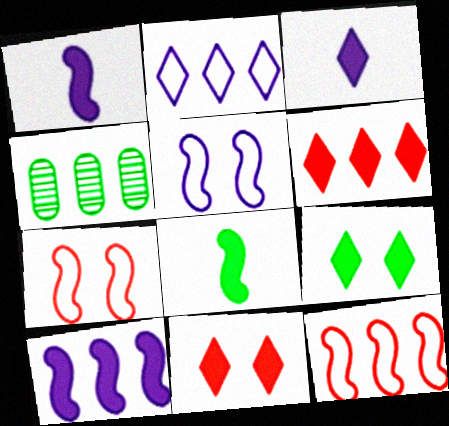[[3, 4, 7], 
[3, 6, 9]]